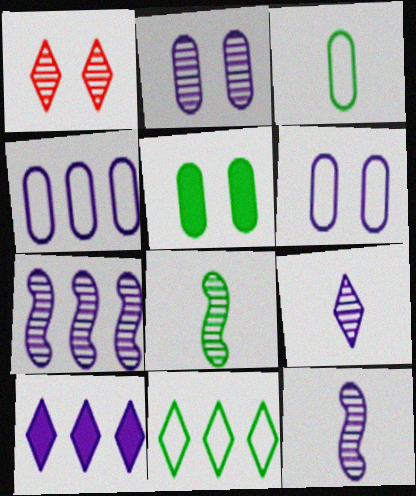[[2, 7, 9], 
[4, 7, 10], 
[5, 8, 11], 
[6, 10, 12]]